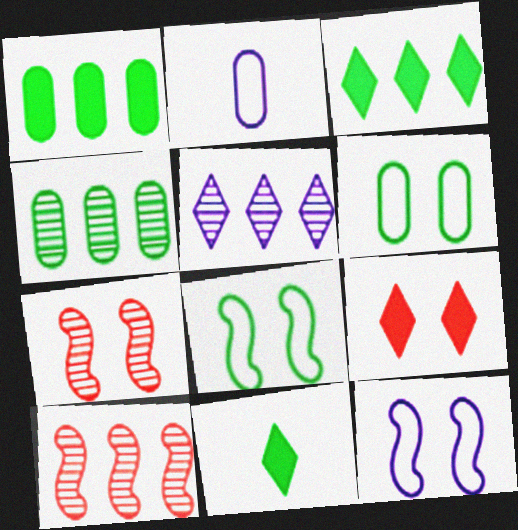[[2, 3, 7], 
[4, 5, 10], 
[4, 8, 11]]